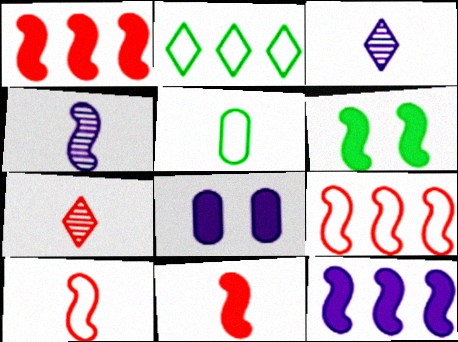[[3, 5, 11], 
[4, 6, 9], 
[6, 11, 12]]